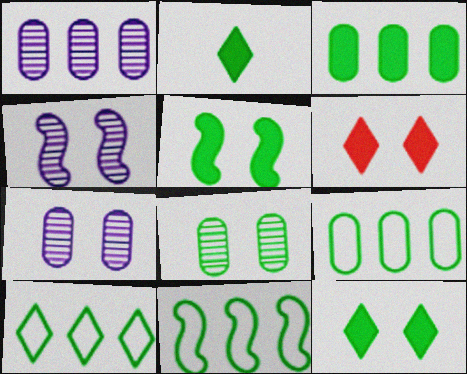[[2, 3, 5], 
[2, 8, 11], 
[9, 10, 11]]